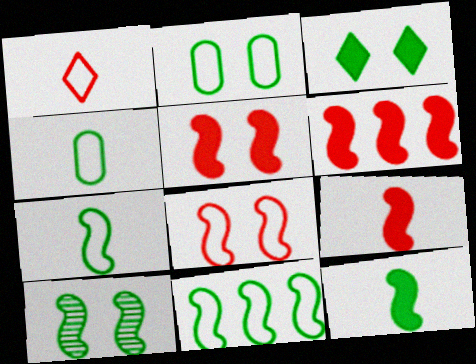[[2, 3, 10], 
[5, 6, 9], 
[10, 11, 12]]